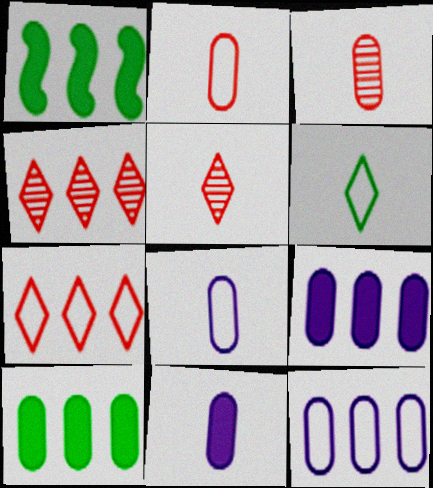[[1, 4, 12]]